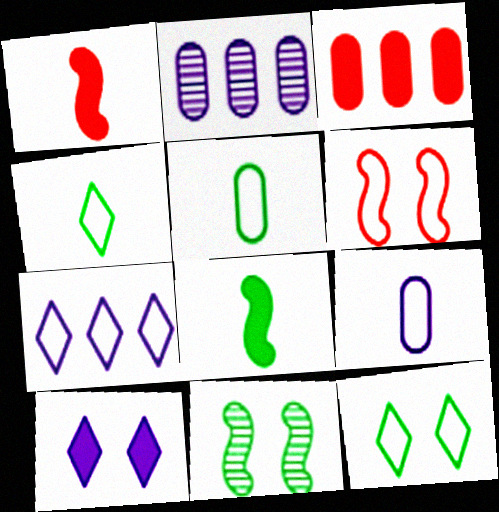[[1, 2, 12], 
[3, 8, 10], 
[5, 6, 7]]